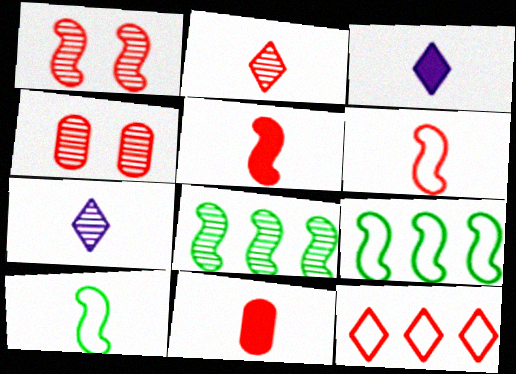[[1, 11, 12], 
[2, 6, 11], 
[3, 4, 9], 
[4, 5, 12], 
[4, 7, 8], 
[7, 10, 11]]